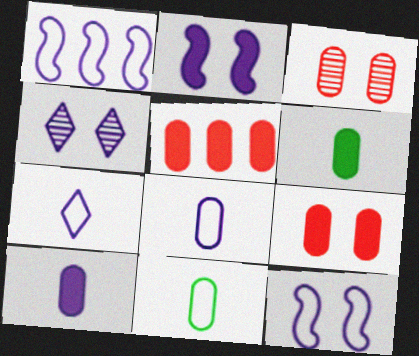[[1, 4, 10]]